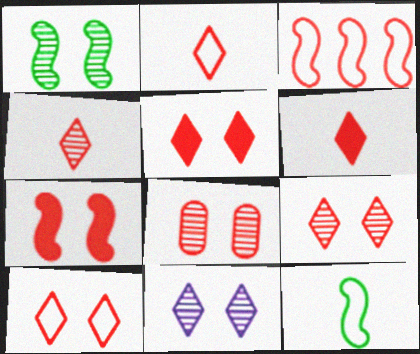[[1, 8, 11], 
[2, 4, 6], 
[3, 6, 8], 
[5, 9, 10], 
[7, 8, 10]]